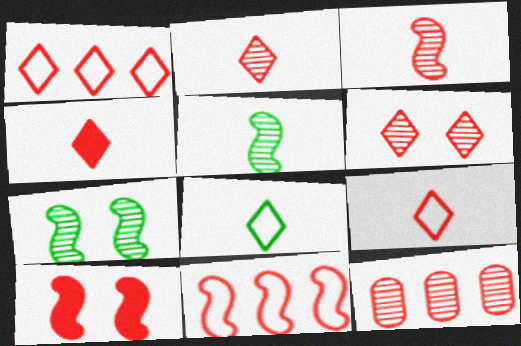[[1, 4, 6], 
[2, 4, 9], 
[3, 6, 12], 
[3, 10, 11], 
[9, 10, 12]]